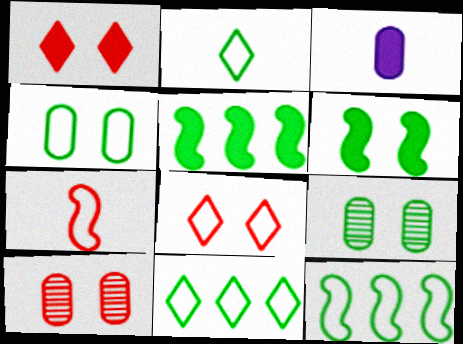[[1, 3, 5], 
[2, 4, 12], 
[2, 5, 9]]